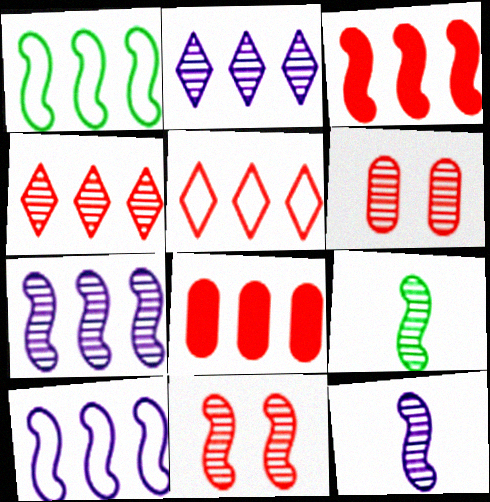[[1, 2, 8], 
[1, 3, 7], 
[2, 6, 9], 
[7, 9, 11]]